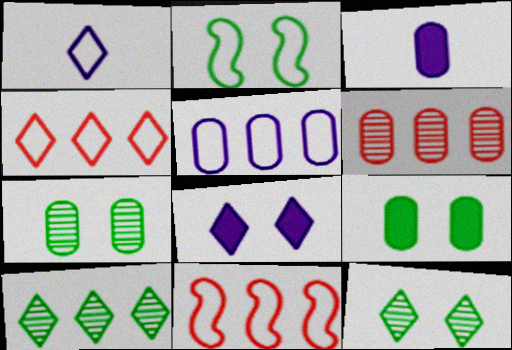[[2, 9, 12], 
[3, 11, 12]]